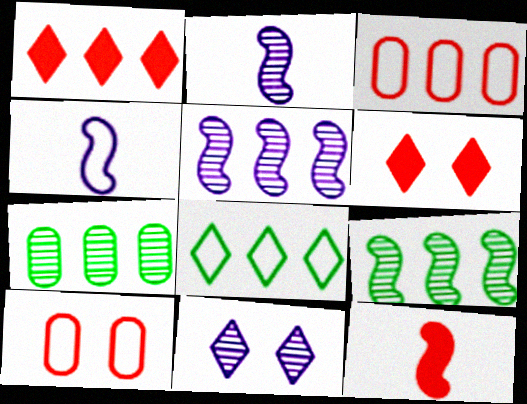[[4, 6, 7], 
[4, 8, 10]]